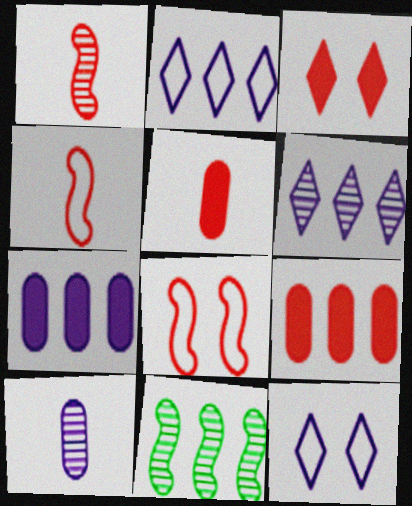[[2, 9, 11], 
[5, 11, 12]]